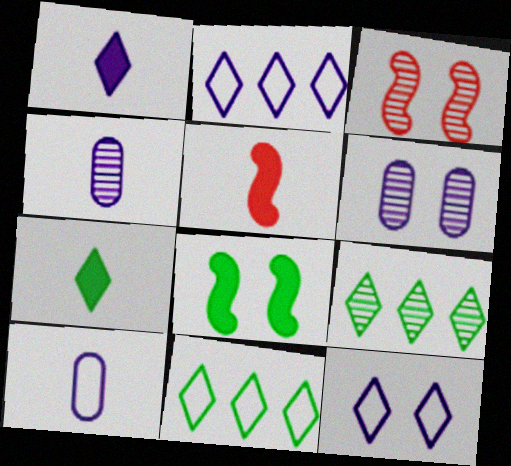[[3, 4, 9], 
[5, 6, 11]]